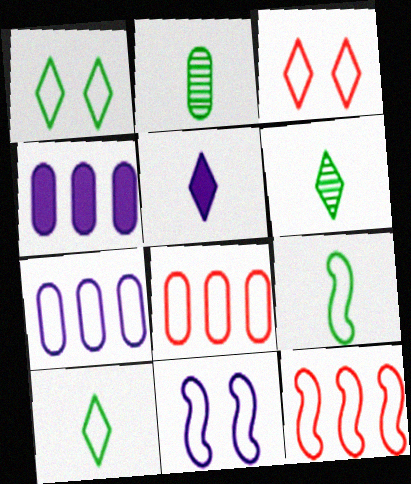[[3, 7, 9], 
[8, 10, 11], 
[9, 11, 12]]